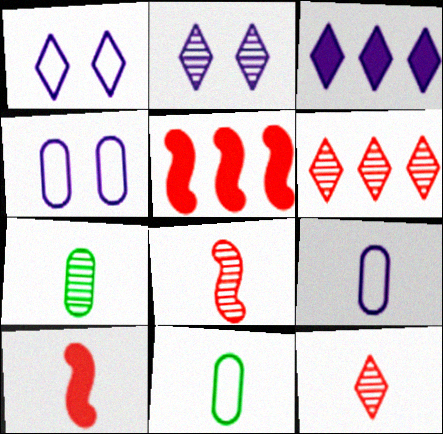[[1, 5, 7], 
[2, 5, 11]]